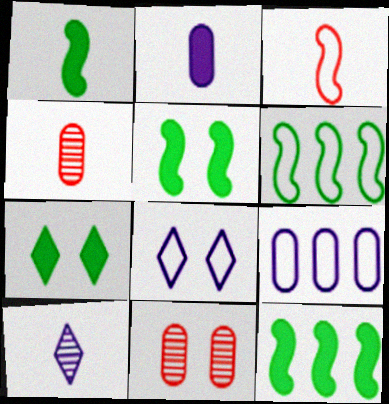[[1, 5, 12], 
[4, 8, 12], 
[5, 8, 11]]